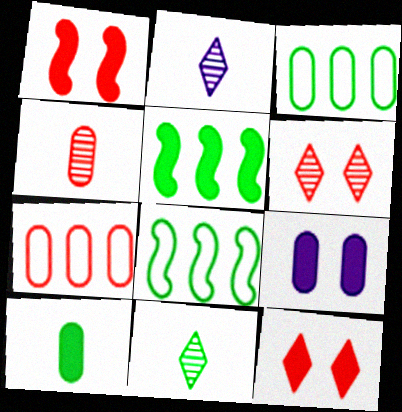[[1, 2, 3], 
[3, 4, 9]]